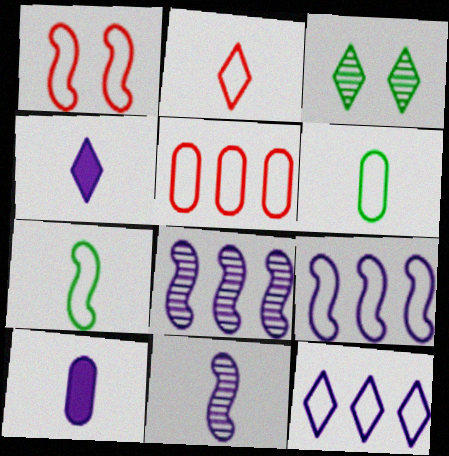[[1, 2, 5], 
[1, 6, 12], 
[1, 7, 9]]